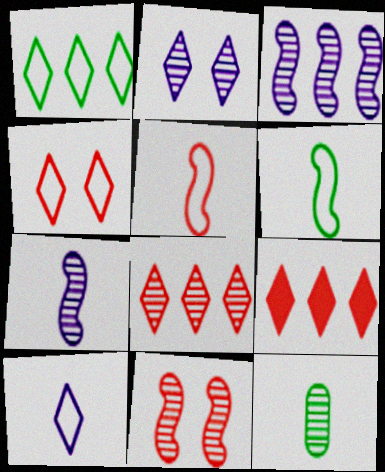[[1, 4, 10]]